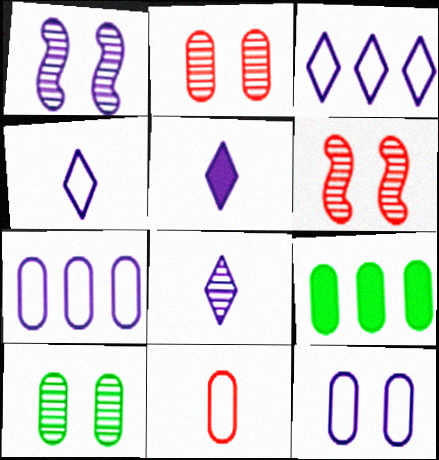[[1, 5, 7], 
[4, 5, 8], 
[4, 6, 9]]